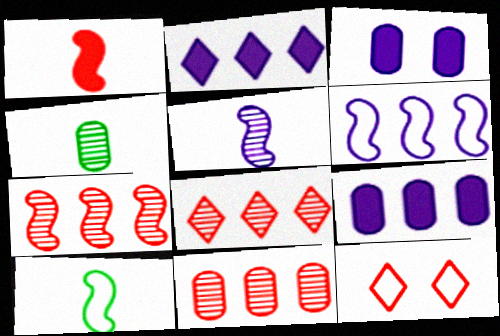[[1, 5, 10], 
[1, 11, 12], 
[3, 8, 10], 
[7, 8, 11]]